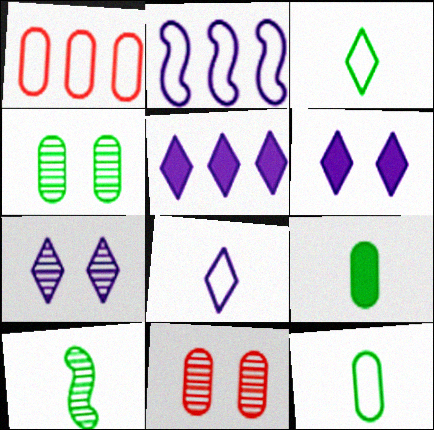[[1, 6, 10], 
[3, 9, 10], 
[5, 7, 8]]